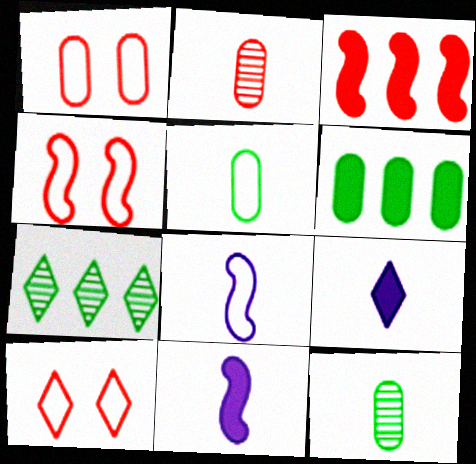[[1, 4, 10], 
[1, 7, 11], 
[2, 3, 10], 
[7, 9, 10]]